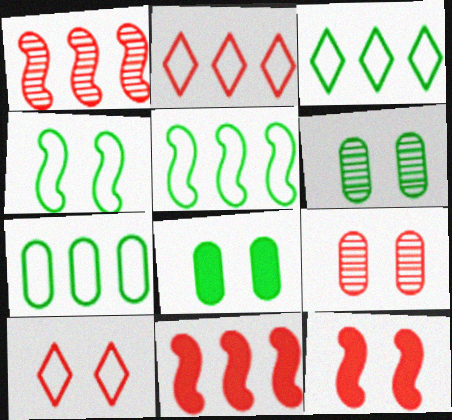[[3, 5, 7], 
[9, 10, 12]]